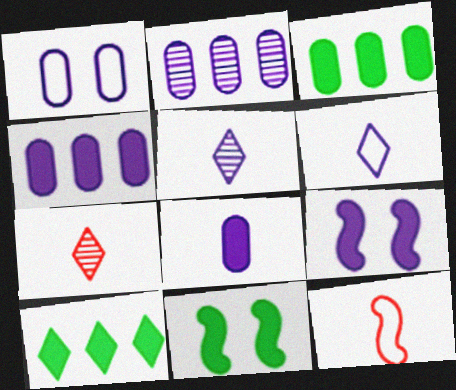[[1, 2, 8], 
[2, 6, 9]]